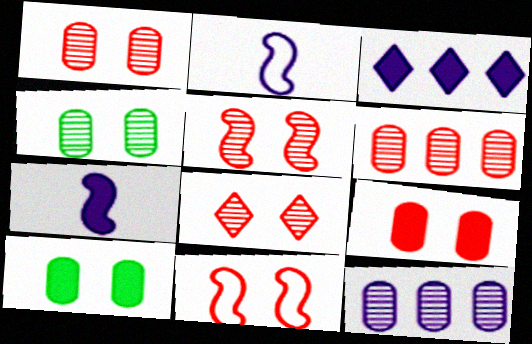[[1, 5, 8], 
[8, 9, 11]]